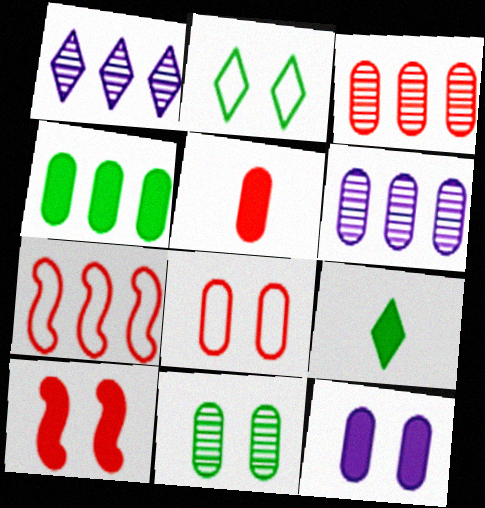[[1, 4, 7], 
[3, 5, 8], 
[4, 5, 12], 
[8, 11, 12]]